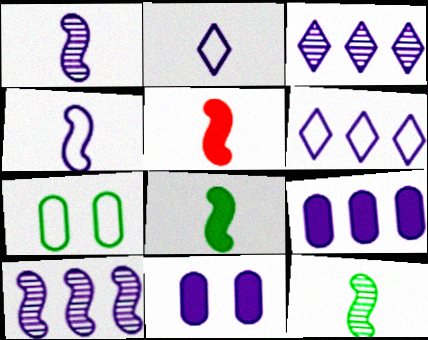[[1, 6, 11], 
[2, 10, 11], 
[3, 4, 11], 
[3, 5, 7], 
[4, 5, 12], 
[6, 9, 10]]